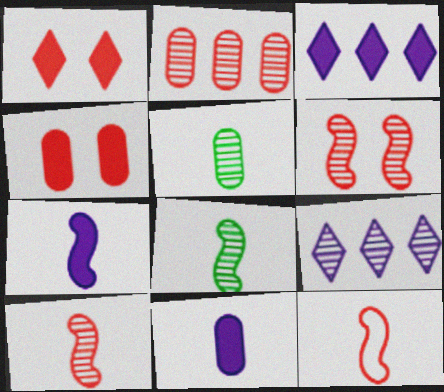[[1, 2, 12], 
[5, 6, 9], 
[7, 8, 12]]